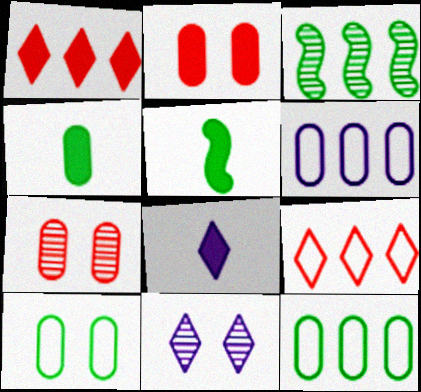[[1, 3, 6], 
[4, 6, 7]]